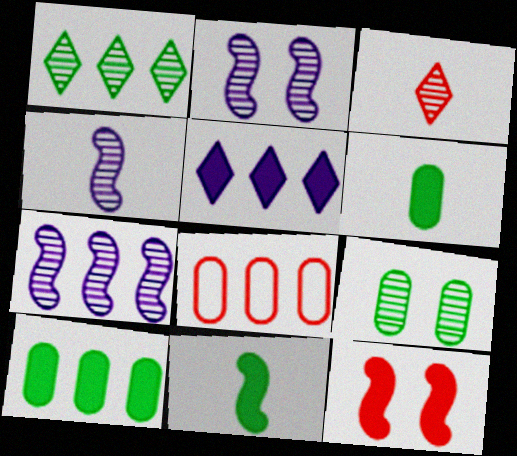[[2, 4, 7], 
[3, 7, 9], 
[3, 8, 12], 
[5, 6, 12]]